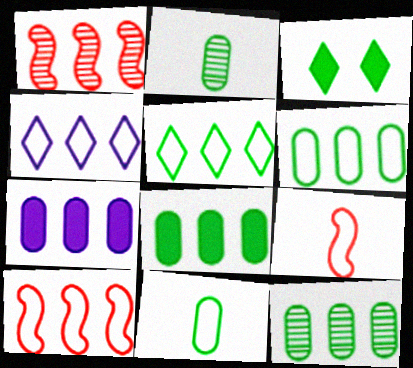[[1, 4, 8], 
[1, 5, 7], 
[4, 6, 10], 
[6, 8, 12]]